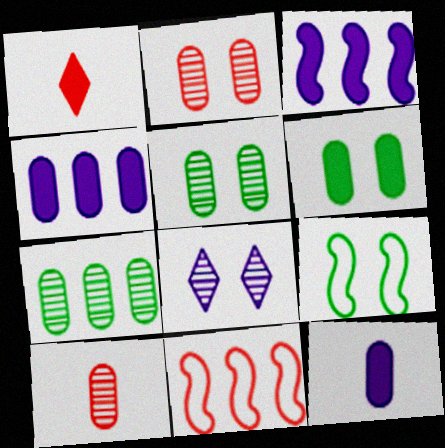[[1, 2, 11], 
[1, 3, 6]]